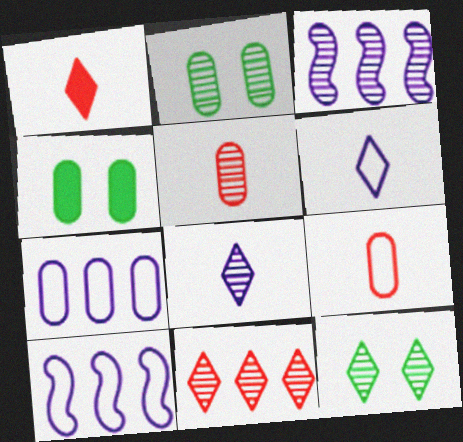[[1, 2, 10], 
[3, 5, 12], 
[4, 5, 7], 
[8, 11, 12]]